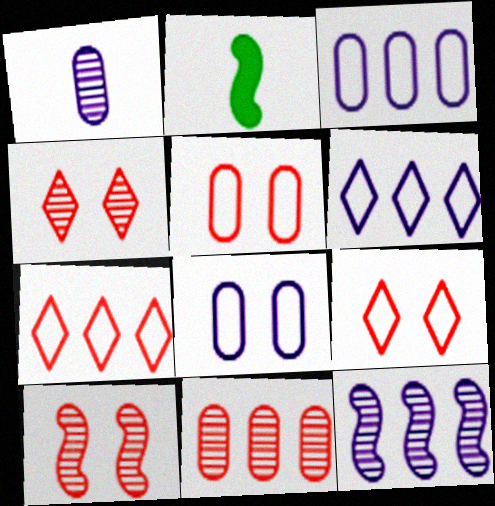[[2, 3, 4]]